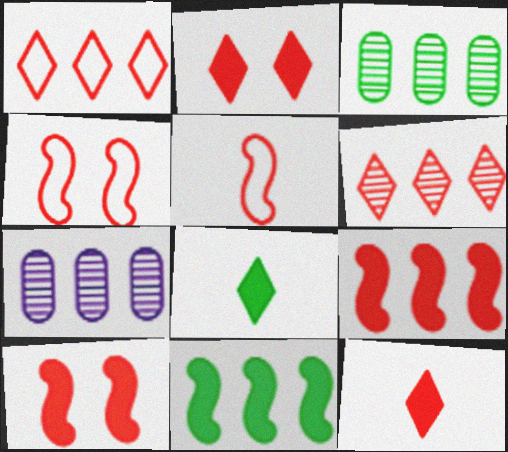[[1, 7, 11], 
[4, 7, 8]]